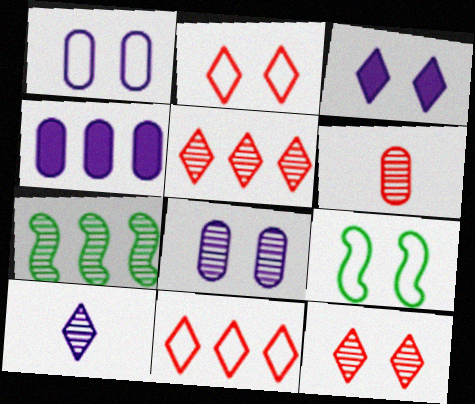[[1, 2, 9], 
[4, 7, 11]]